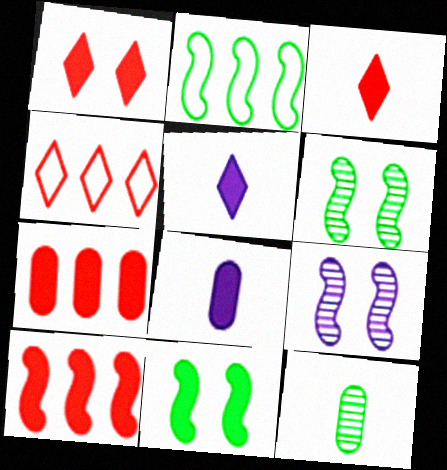[[4, 6, 8], 
[5, 7, 11]]